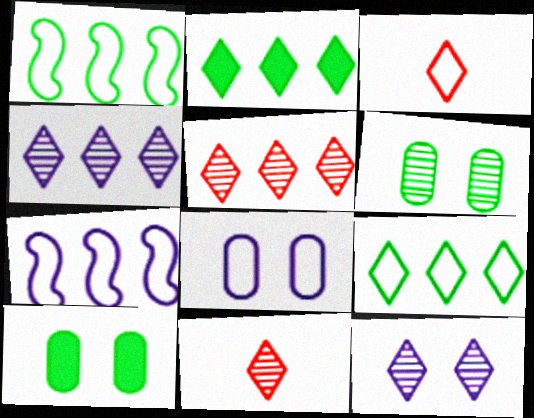[[1, 3, 8], 
[2, 3, 12], 
[7, 10, 11]]